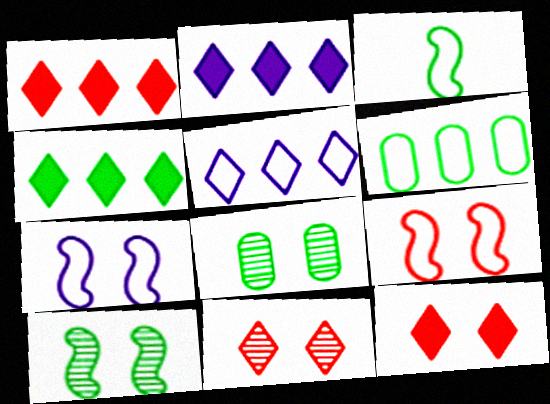[[1, 2, 4], 
[3, 4, 8], 
[7, 8, 12]]